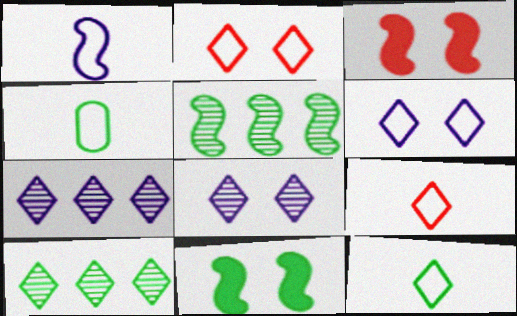[[1, 3, 5], 
[1, 4, 9], 
[3, 4, 7], 
[4, 10, 11]]